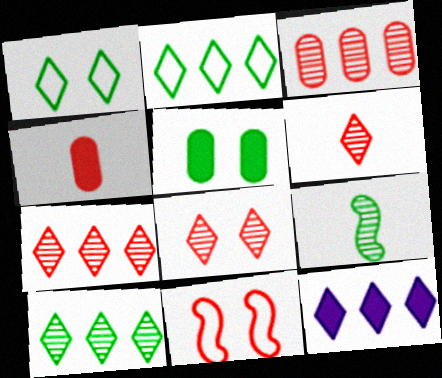[[1, 6, 12], 
[2, 5, 9], 
[2, 7, 12], 
[4, 7, 11], 
[6, 7, 8]]